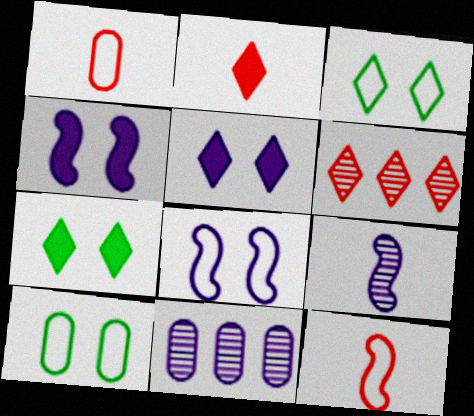[[7, 11, 12]]